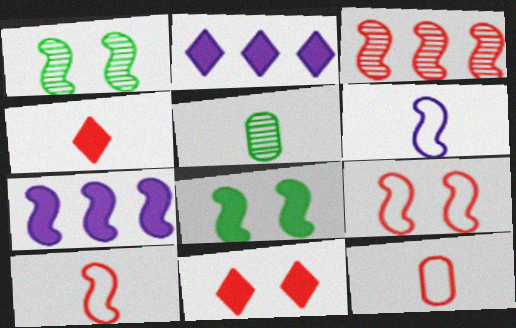[[1, 2, 12], 
[1, 7, 10], 
[2, 5, 9], 
[3, 6, 8], 
[3, 11, 12], 
[4, 5, 6]]